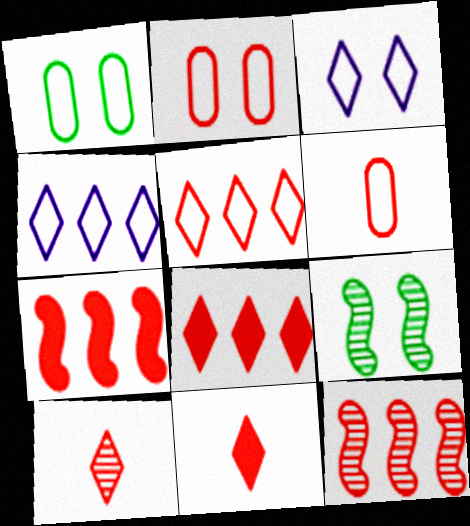[[2, 7, 10], 
[2, 11, 12]]